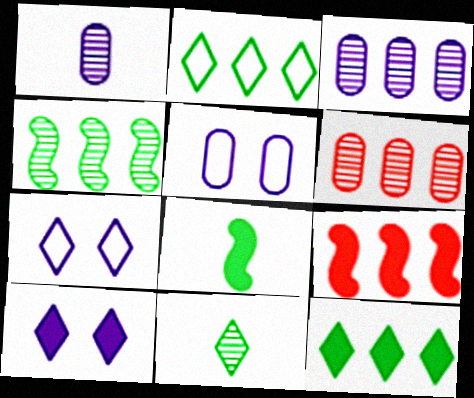[[2, 3, 9], 
[5, 9, 11], 
[6, 7, 8]]